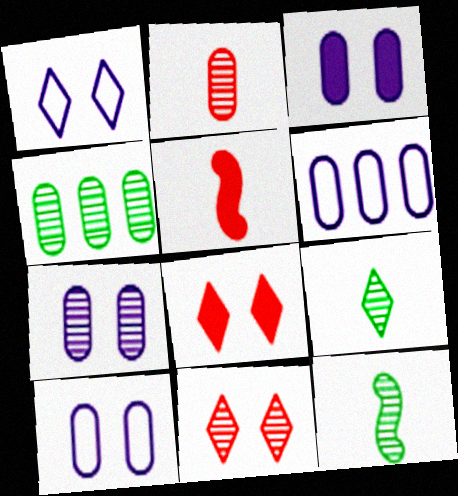[[1, 4, 5], 
[2, 4, 7], 
[3, 7, 10], 
[6, 8, 12]]